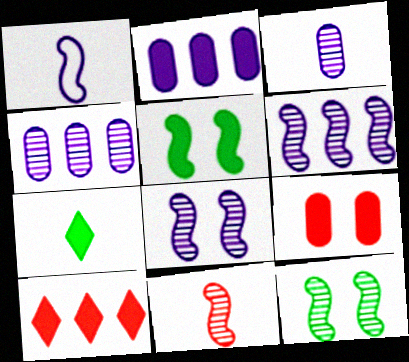[[6, 11, 12]]